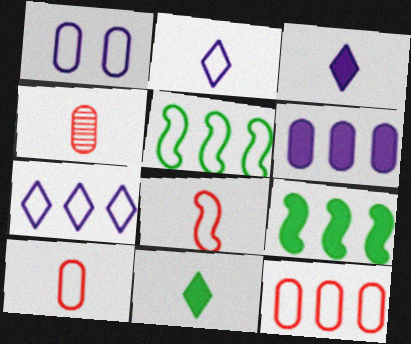[[5, 7, 12]]